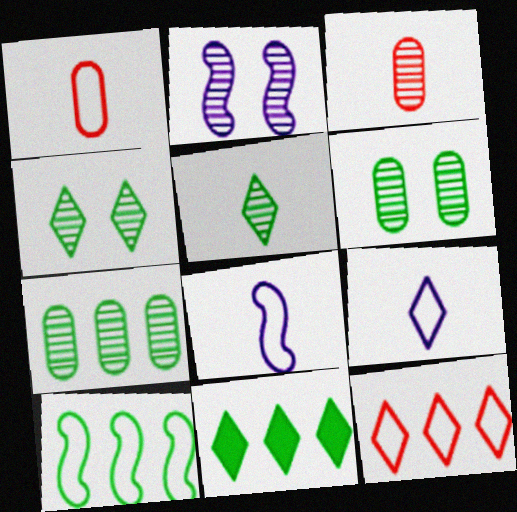[[1, 2, 11], 
[7, 10, 11]]